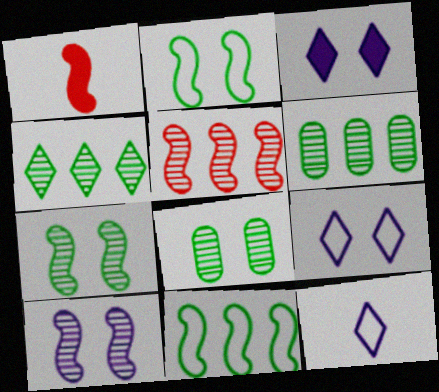[[1, 6, 9], 
[1, 10, 11]]